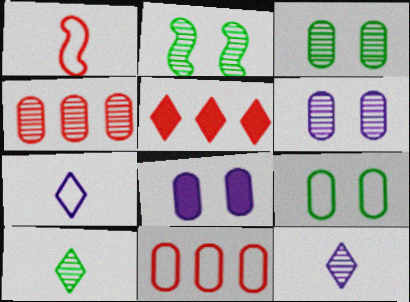[[2, 4, 12]]